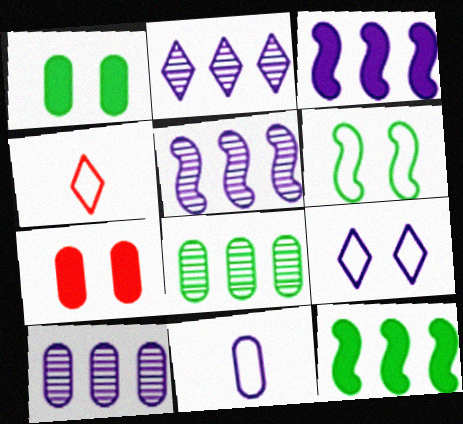[[1, 4, 5], 
[2, 5, 10], 
[7, 8, 11]]